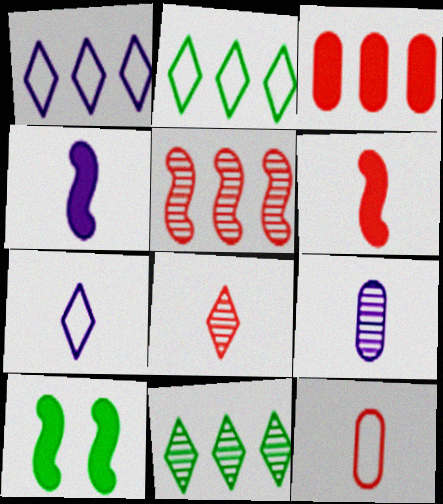[[4, 7, 9], 
[6, 8, 12]]